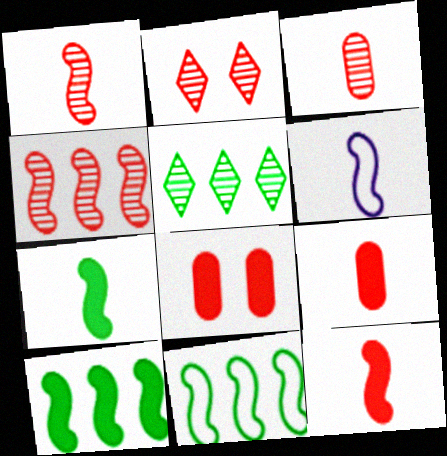[[1, 6, 7], 
[2, 3, 4], 
[5, 6, 8]]